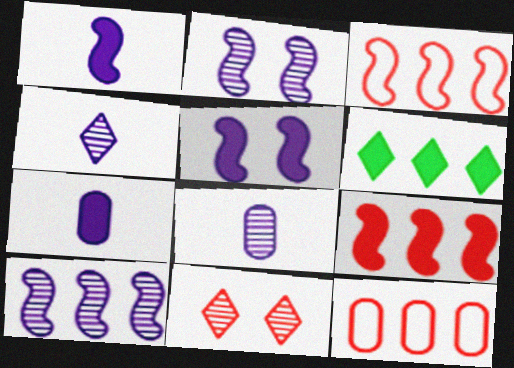[[6, 10, 12]]